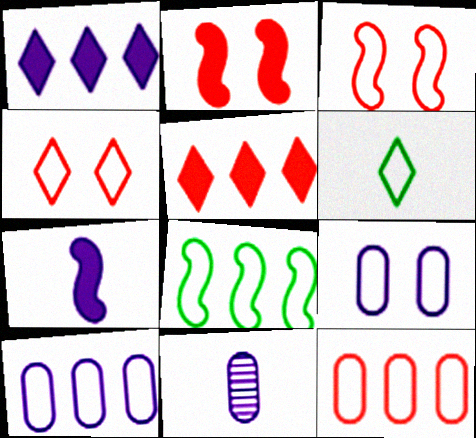[[3, 6, 10]]